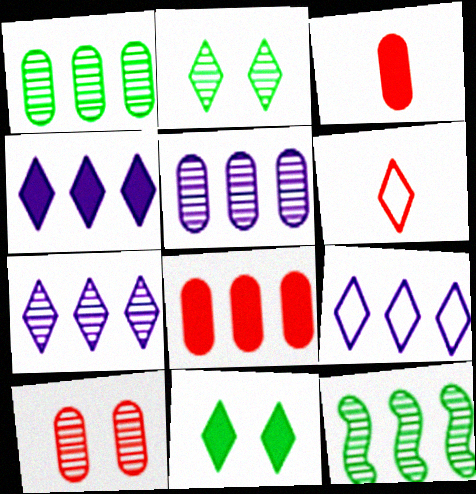[[2, 4, 6], 
[4, 7, 9], 
[6, 7, 11], 
[8, 9, 12]]